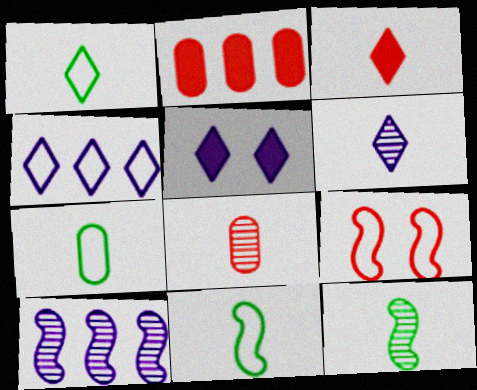[[1, 3, 6], 
[1, 7, 11], 
[4, 5, 6], 
[4, 7, 9], 
[6, 8, 12]]